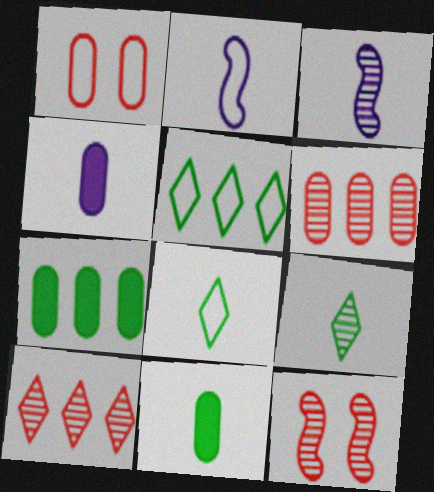[[1, 2, 5], 
[4, 5, 12]]